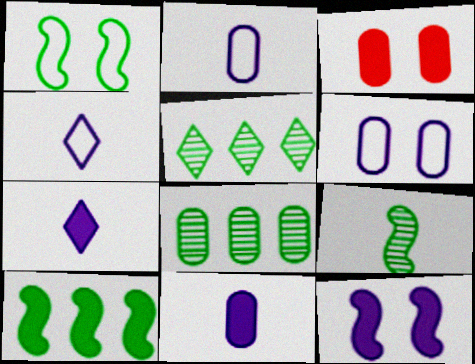[[1, 9, 10], 
[2, 3, 8], 
[3, 7, 10]]